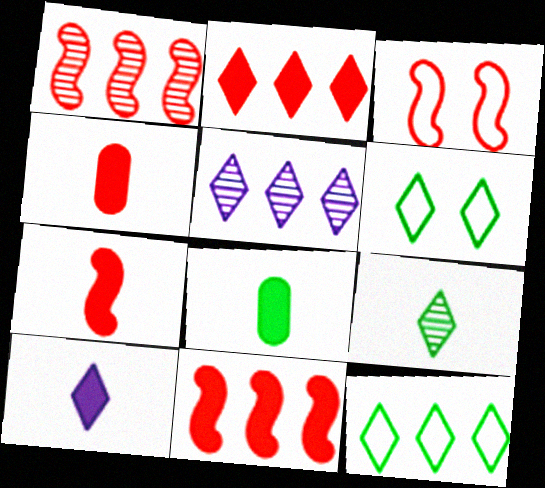[[1, 3, 7], 
[2, 5, 12], 
[3, 5, 8], 
[7, 8, 10]]